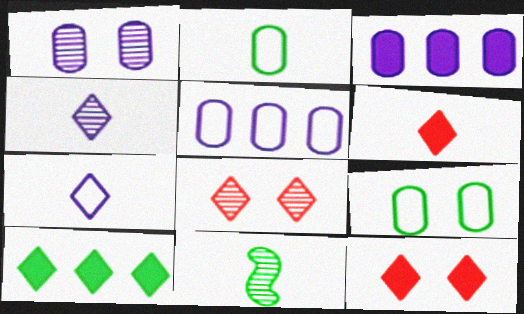[[5, 11, 12], 
[7, 8, 10], 
[9, 10, 11]]